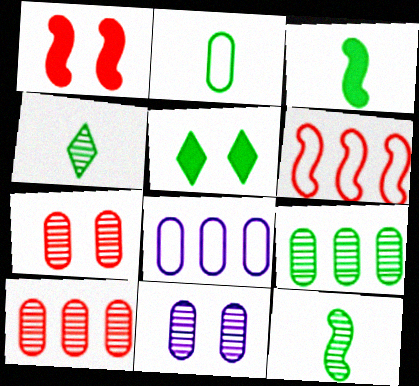[[1, 4, 8], 
[2, 3, 4]]